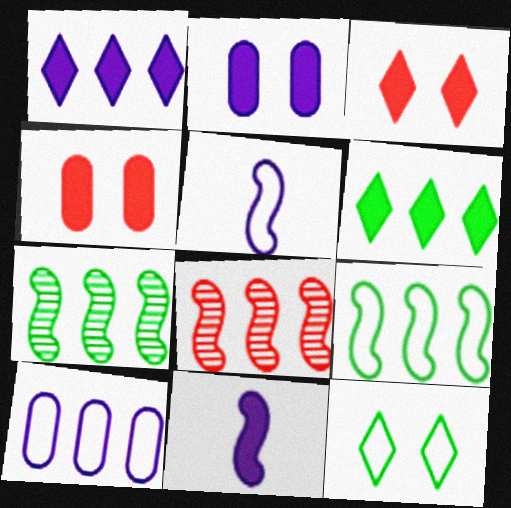[[1, 2, 11], 
[4, 6, 11], 
[6, 8, 10]]